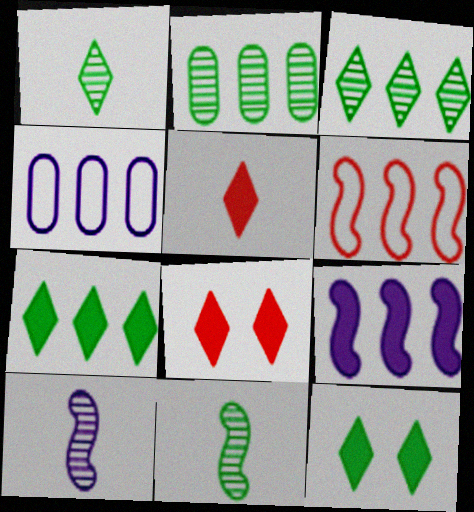[[4, 8, 11]]